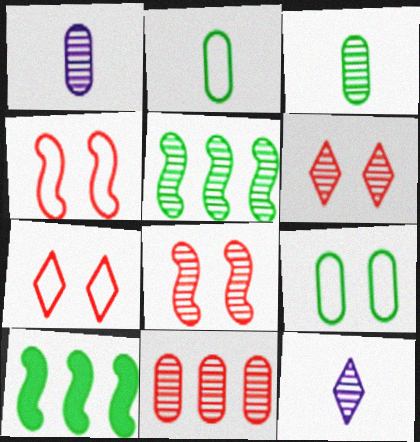[[1, 5, 6], 
[1, 7, 10]]